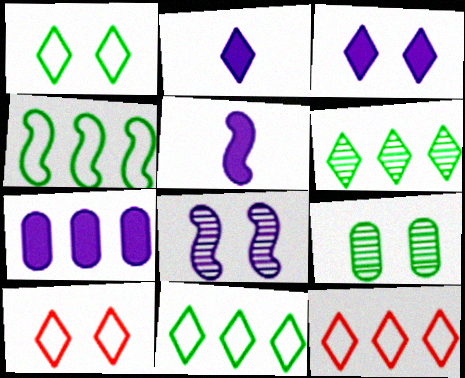[[2, 6, 10], 
[3, 5, 7], 
[5, 9, 12]]